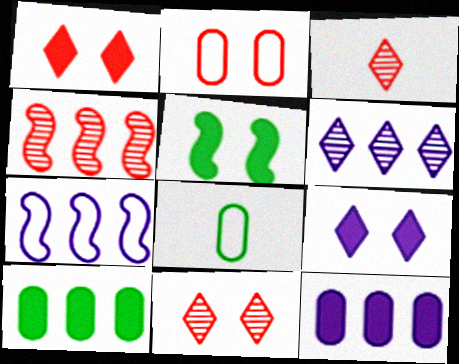[[4, 8, 9], 
[6, 7, 12]]